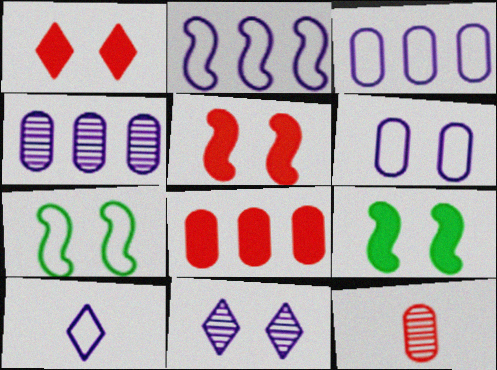[[2, 6, 10]]